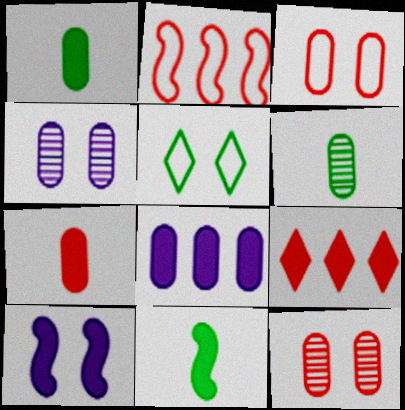[[1, 9, 10], 
[3, 6, 8], 
[5, 10, 12]]